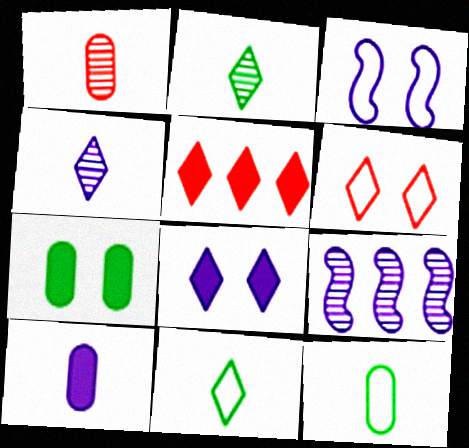[[1, 10, 12]]